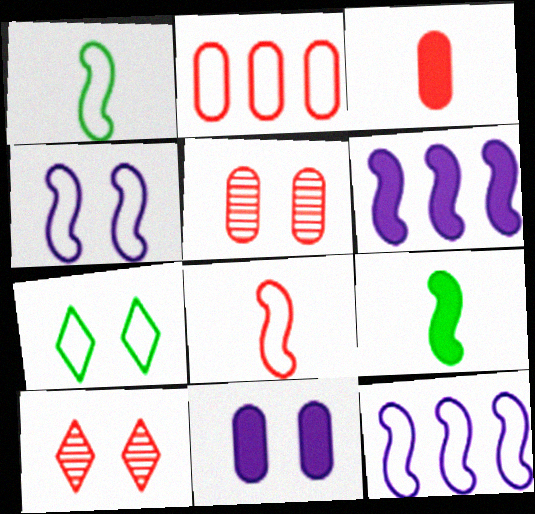[[2, 3, 5]]